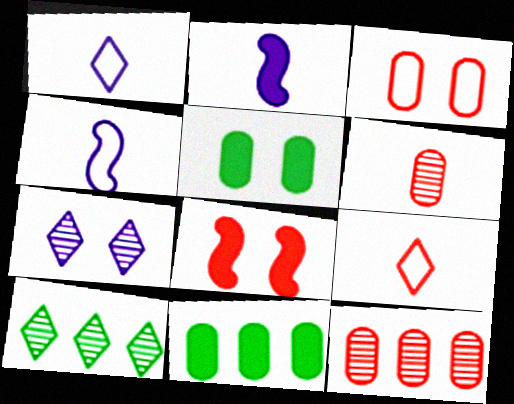[[2, 3, 10], 
[8, 9, 12]]